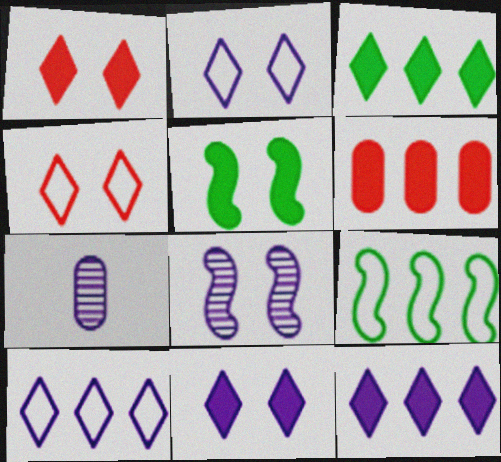[[1, 7, 9]]